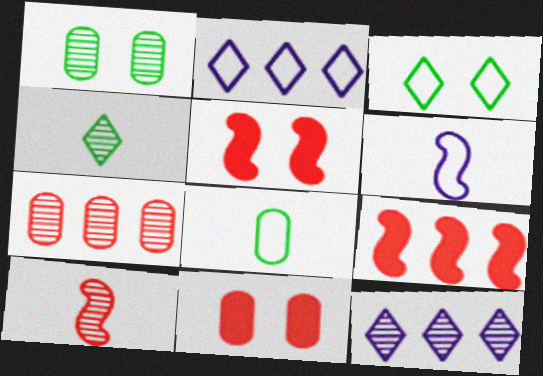[[1, 10, 12], 
[5, 8, 12]]